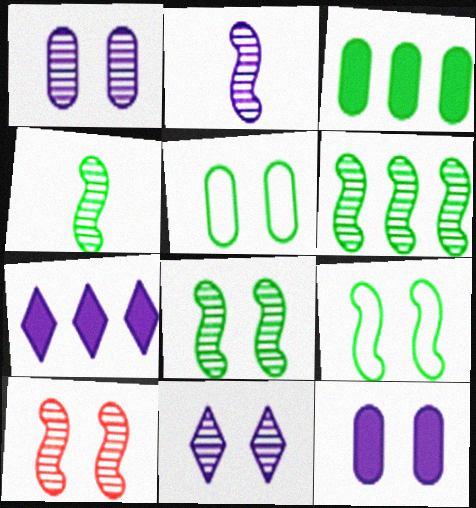[[2, 6, 10], 
[4, 6, 8]]